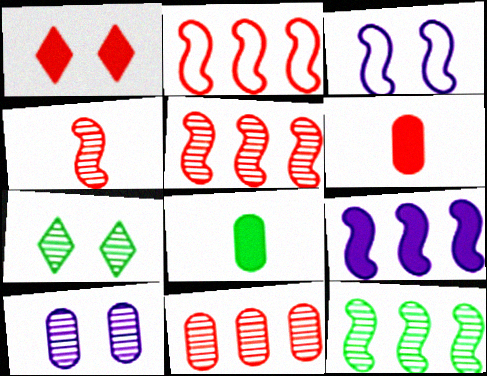[[1, 8, 9], 
[2, 9, 12]]